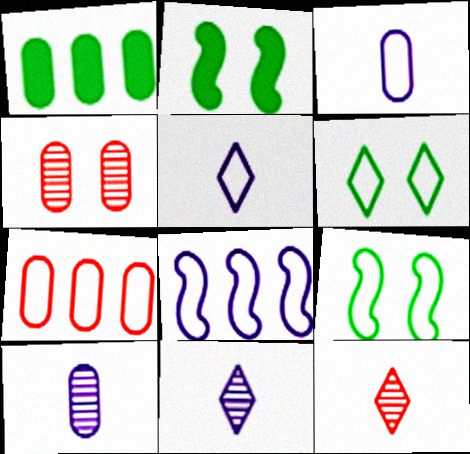[[1, 3, 4], 
[2, 7, 11], 
[5, 7, 9]]